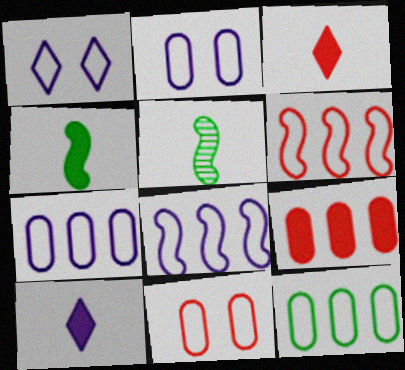[[1, 5, 9]]